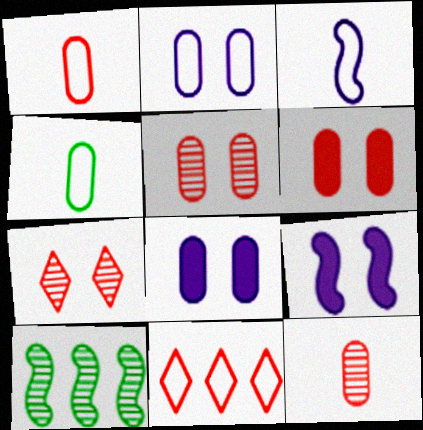[]